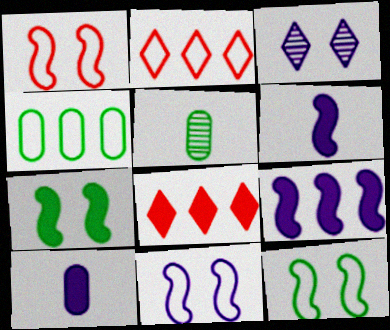[[1, 11, 12], 
[5, 8, 11], 
[7, 8, 10]]